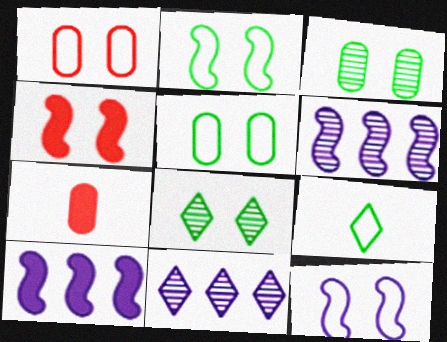[[2, 7, 11]]